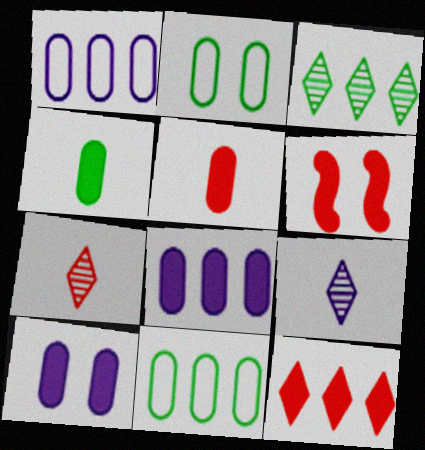[[5, 6, 12], 
[6, 9, 11]]